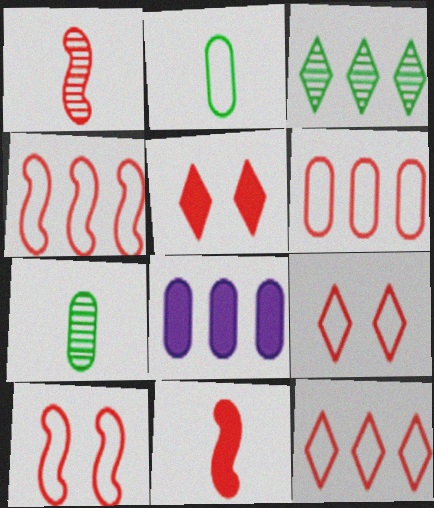[[1, 5, 6], 
[3, 4, 8], 
[4, 6, 12]]